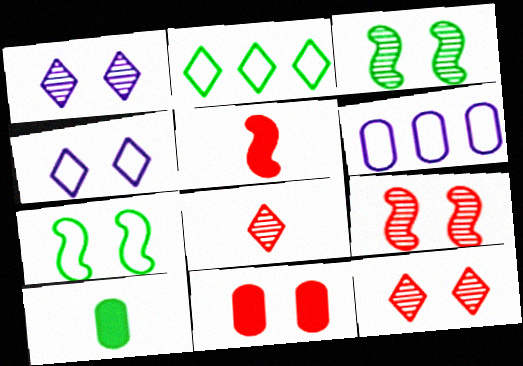[[1, 7, 11], 
[2, 3, 10], 
[3, 4, 11]]